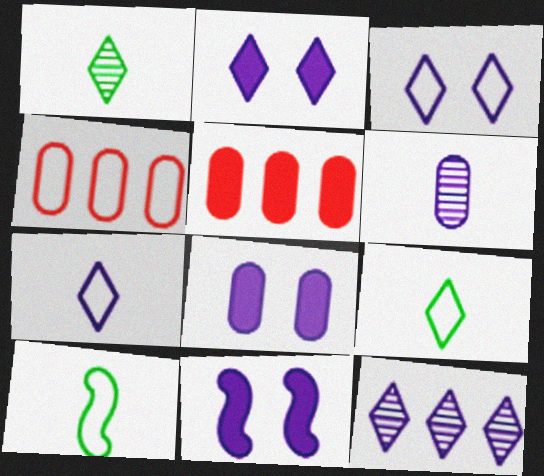[[1, 4, 11], 
[2, 7, 12], 
[2, 8, 11], 
[3, 4, 10]]